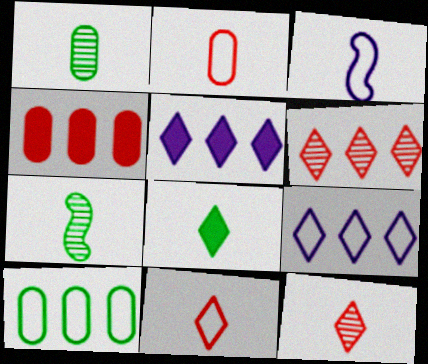[]